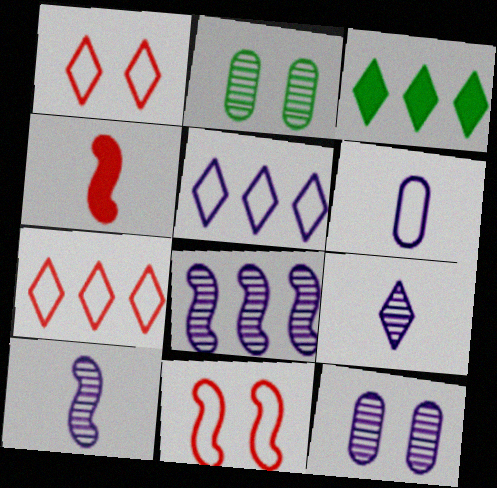[[1, 3, 9], 
[2, 4, 5], 
[8, 9, 12]]